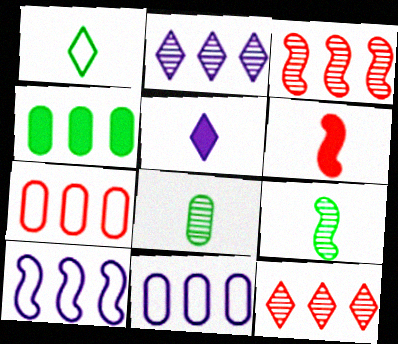[[4, 10, 12]]